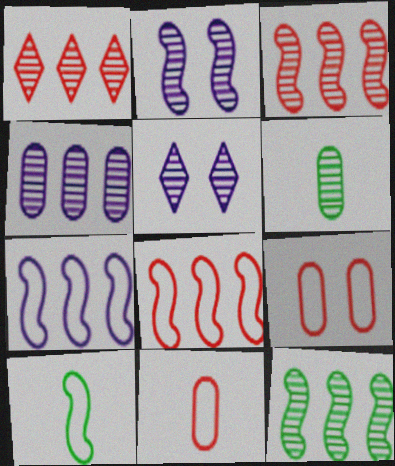[[1, 2, 6], 
[1, 4, 12], 
[3, 5, 6]]